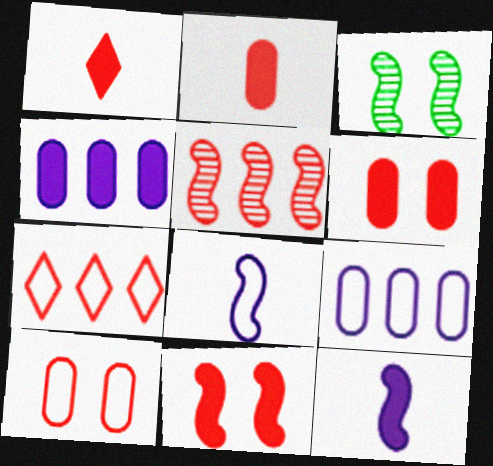[[1, 3, 9], 
[1, 5, 10]]